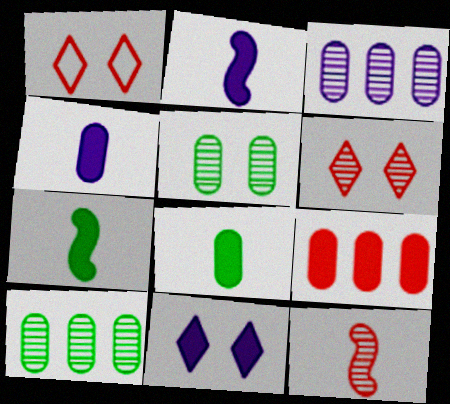[[1, 2, 10], 
[1, 3, 7], 
[1, 9, 12], 
[7, 9, 11]]